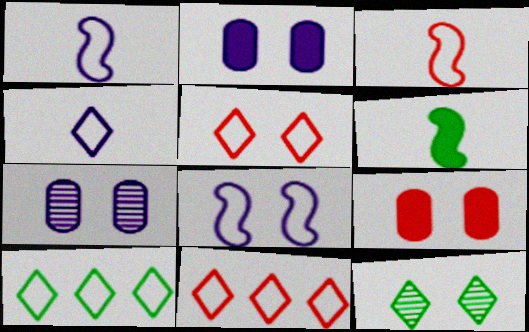[[4, 5, 10], 
[6, 7, 11], 
[8, 9, 12]]